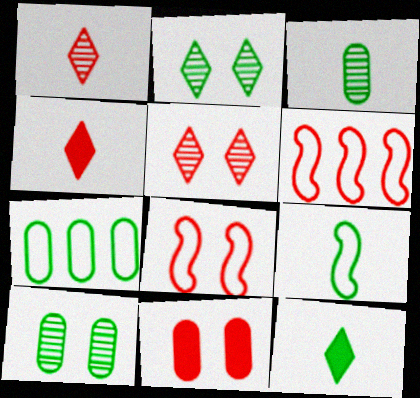[[1, 6, 11], 
[3, 9, 12], 
[5, 8, 11]]